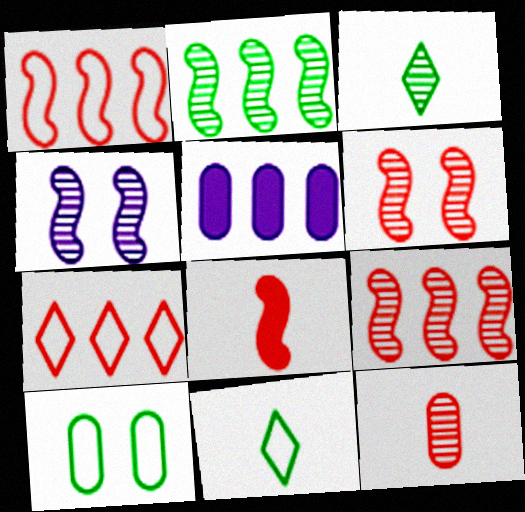[[1, 6, 8], 
[2, 5, 7], 
[5, 6, 11], 
[5, 10, 12]]